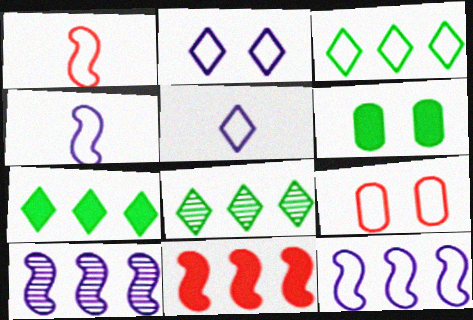[[3, 4, 9], 
[3, 7, 8]]